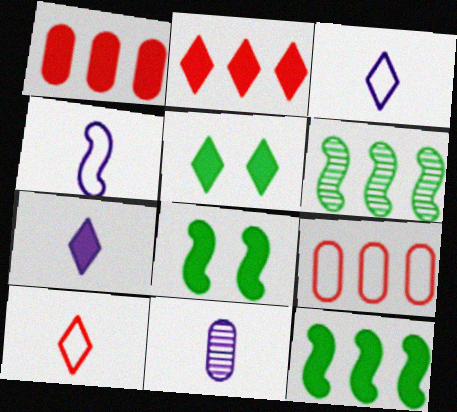[[1, 7, 8], 
[2, 5, 7], 
[4, 7, 11]]